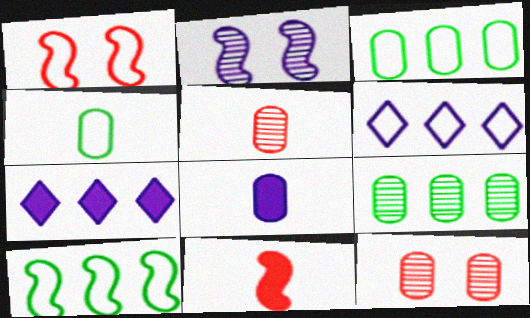[[1, 4, 6], 
[2, 6, 8], 
[2, 10, 11], 
[3, 8, 12], 
[4, 5, 8]]